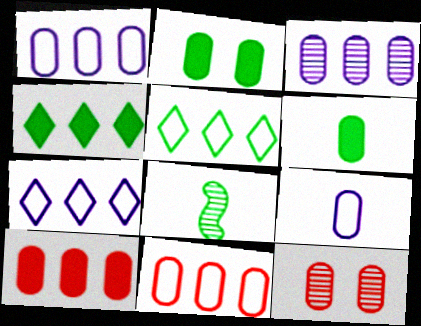[[1, 6, 12], 
[2, 5, 8]]